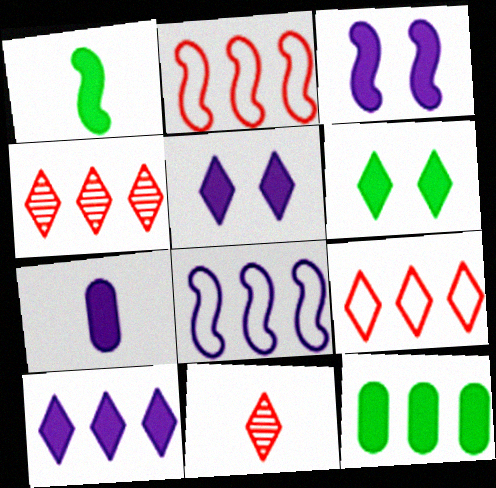[[1, 6, 12], 
[3, 7, 10], 
[4, 8, 12]]